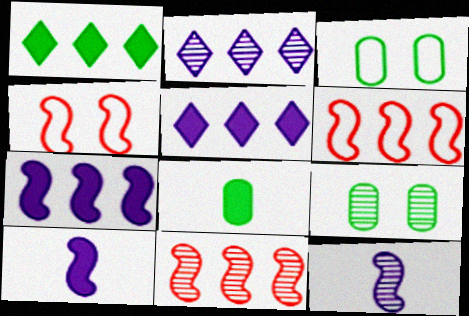[[2, 4, 8]]